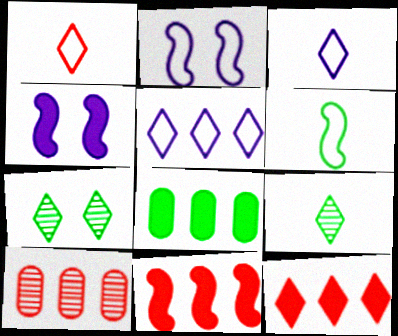[[3, 7, 12], 
[6, 7, 8]]